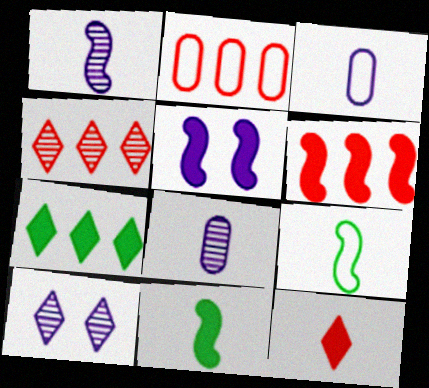[[2, 4, 6], 
[2, 10, 11], 
[5, 6, 11], 
[8, 9, 12]]